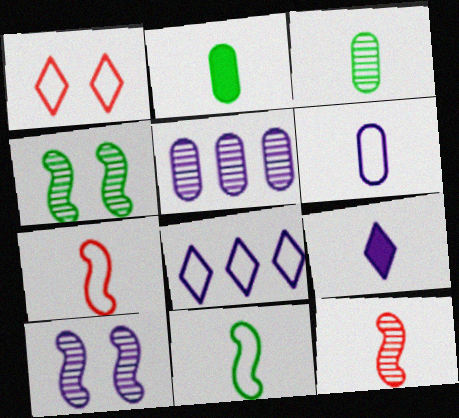[[3, 7, 9]]